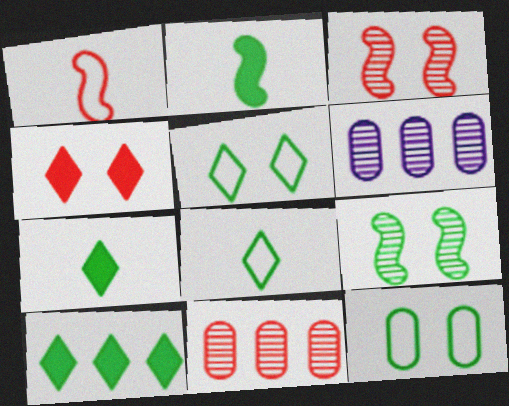[[1, 4, 11]]